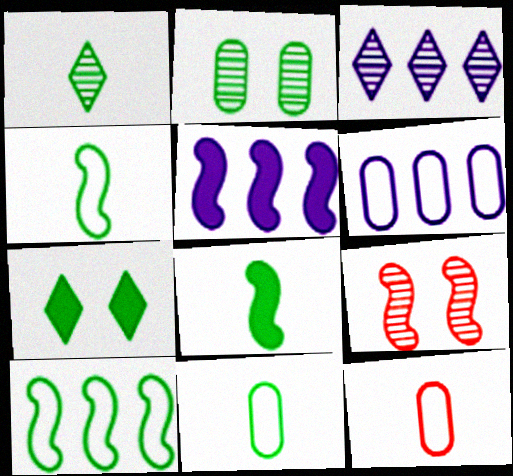[[1, 8, 11], 
[3, 5, 6], 
[4, 5, 9]]